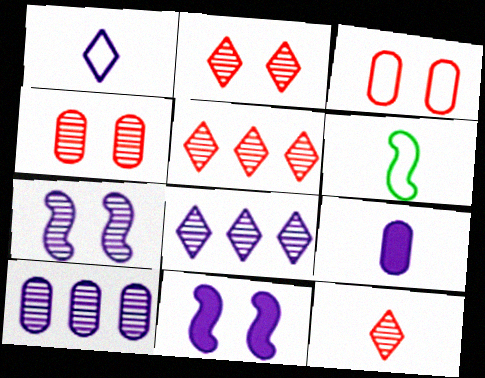[[1, 10, 11], 
[2, 5, 12], 
[6, 9, 12]]